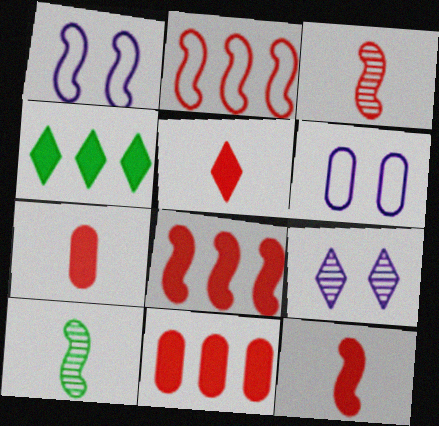[[1, 8, 10], 
[3, 4, 6], 
[5, 7, 12]]